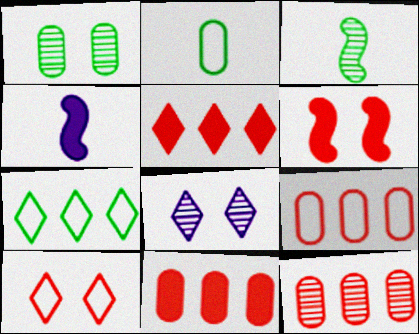[[3, 8, 12], 
[9, 11, 12]]